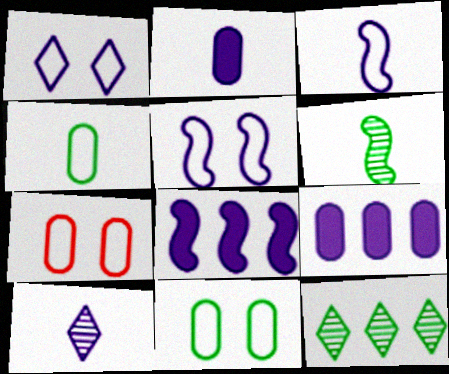[[2, 3, 10], 
[5, 9, 10]]